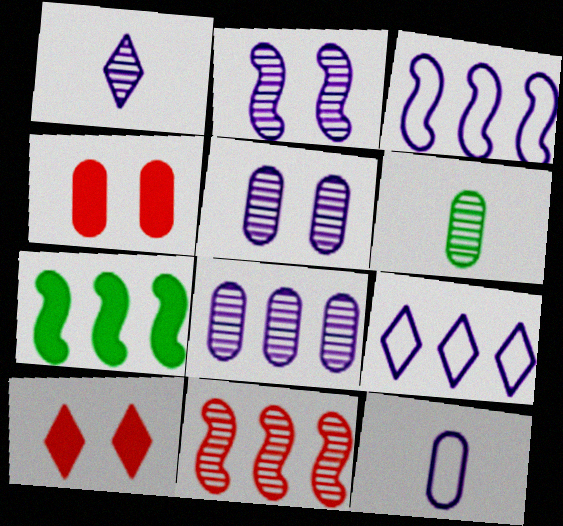[[1, 2, 8], 
[3, 6, 10], 
[3, 7, 11]]